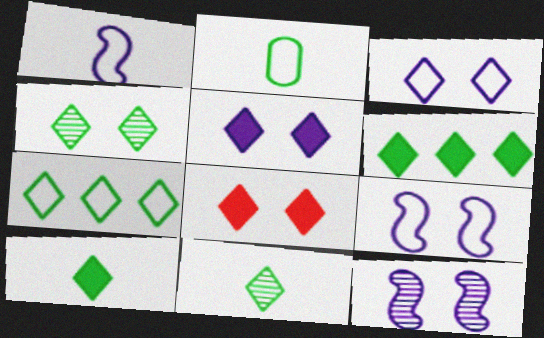[[3, 4, 8], 
[4, 7, 10]]